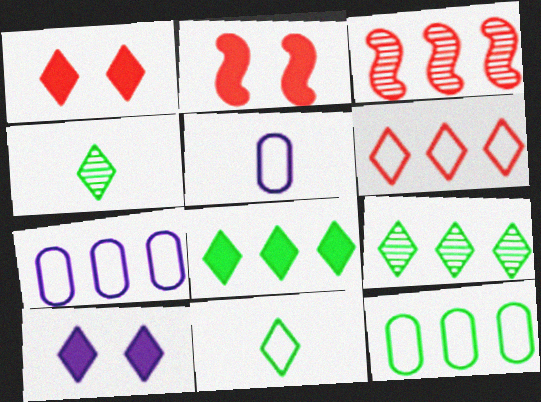[[2, 4, 7], 
[2, 5, 9], 
[3, 7, 8], 
[4, 6, 10]]